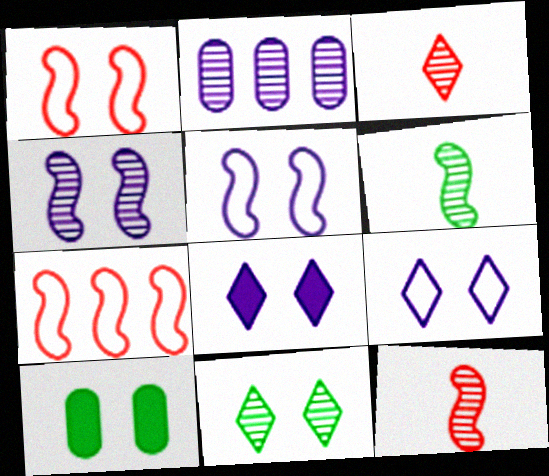[[2, 11, 12]]